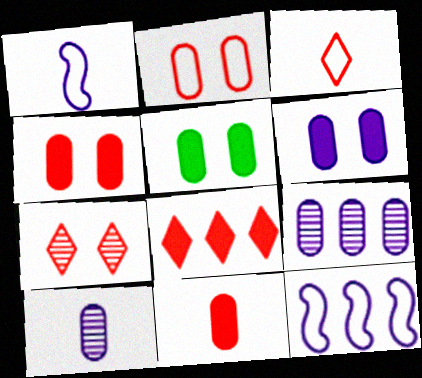[[3, 7, 8], 
[4, 5, 6]]